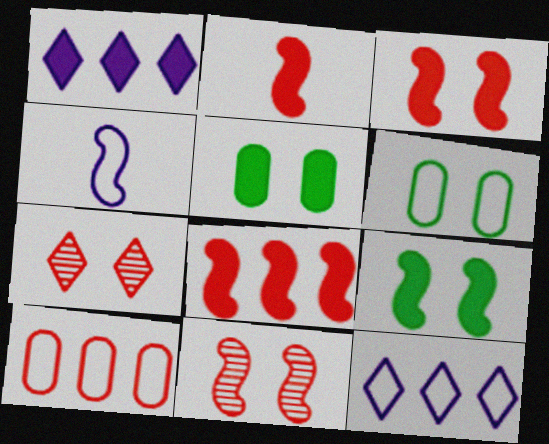[[1, 2, 5], 
[2, 3, 8], 
[2, 7, 10]]